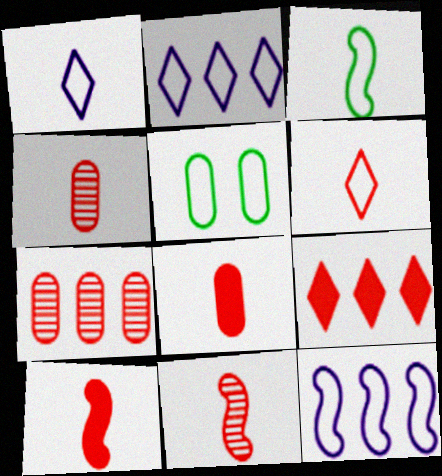[[4, 6, 10], 
[5, 6, 12], 
[6, 8, 11]]